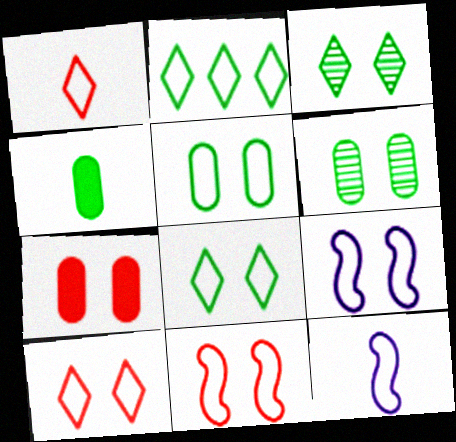[[3, 7, 9], 
[5, 9, 10]]